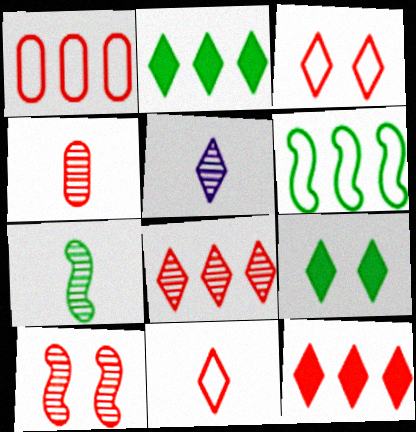[[2, 3, 5], 
[4, 5, 7], 
[4, 8, 10]]